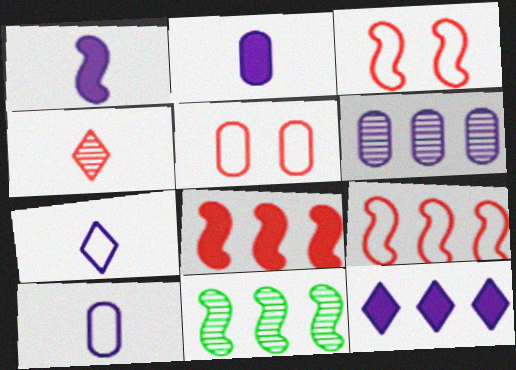[[1, 3, 11], 
[4, 5, 8]]